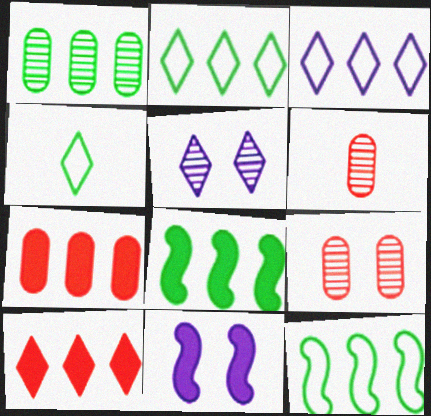[[1, 2, 8], 
[2, 6, 11], 
[4, 5, 10]]